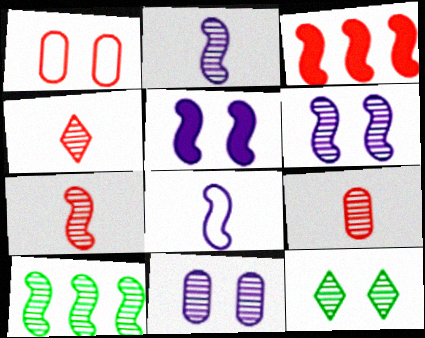[[1, 3, 4], 
[1, 5, 12], 
[4, 7, 9], 
[4, 10, 11], 
[6, 7, 10]]